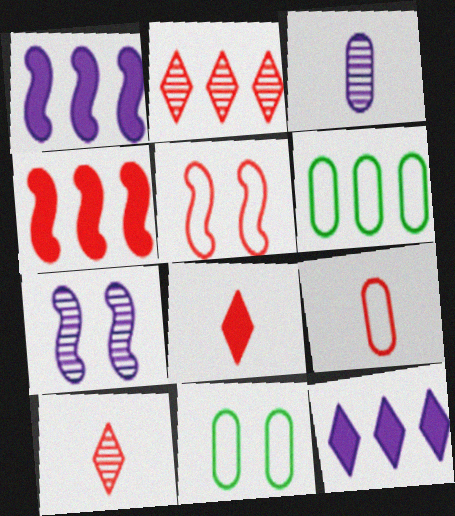[[1, 2, 6], 
[1, 10, 11], 
[6, 7, 8]]